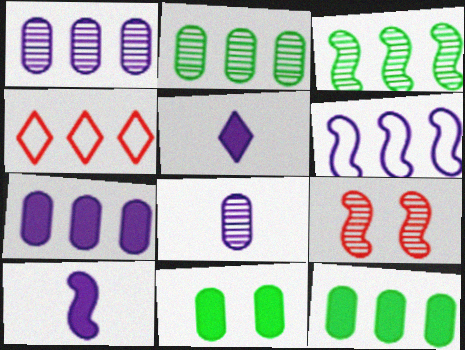[[3, 4, 7]]